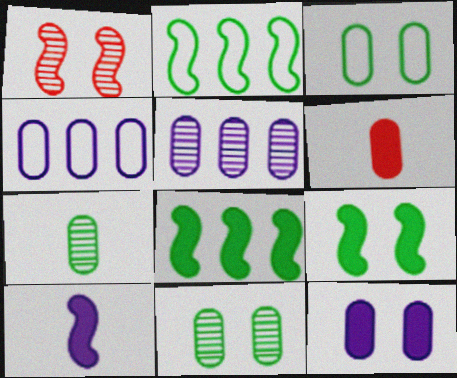[[1, 2, 10], 
[3, 5, 6], 
[4, 6, 11]]